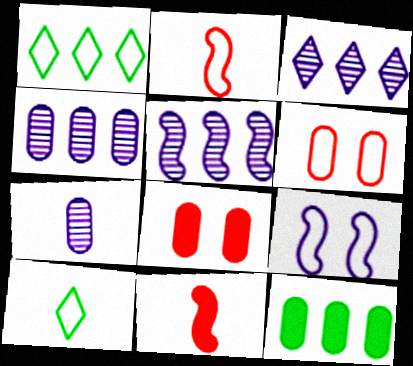[[3, 4, 5], 
[5, 8, 10], 
[6, 7, 12], 
[7, 10, 11]]